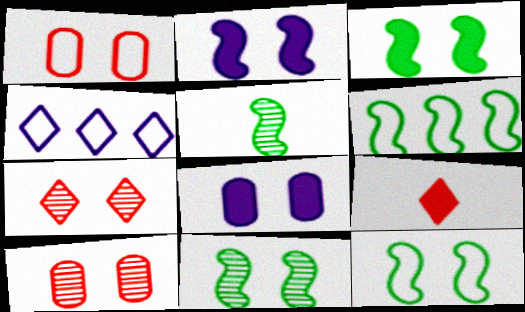[[3, 5, 6], 
[3, 11, 12], 
[7, 8, 12]]